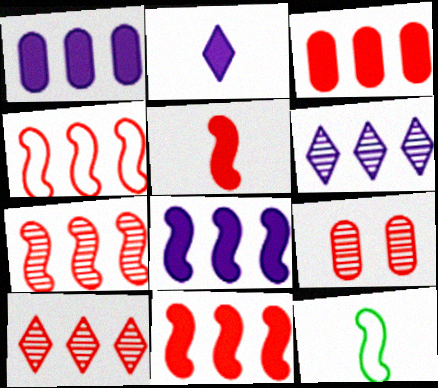[[3, 4, 10], 
[4, 7, 11]]